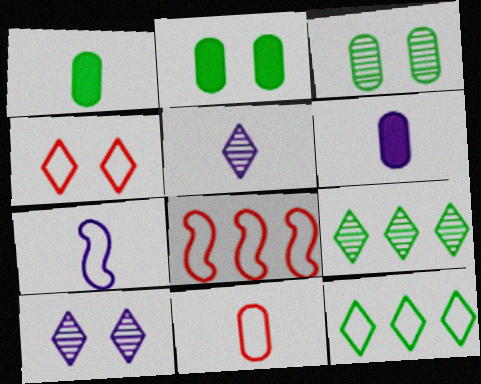[[1, 8, 10], 
[2, 5, 8], 
[4, 8, 11], 
[5, 6, 7]]